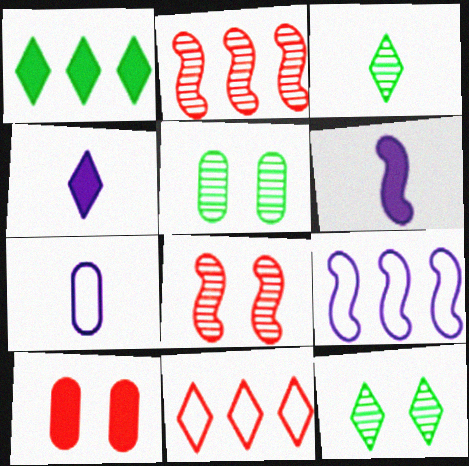[[1, 6, 10], 
[1, 7, 8], 
[3, 9, 10], 
[4, 11, 12], 
[5, 6, 11]]